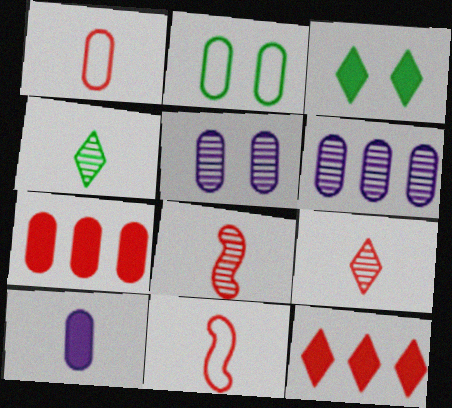[[3, 6, 11], 
[4, 10, 11]]